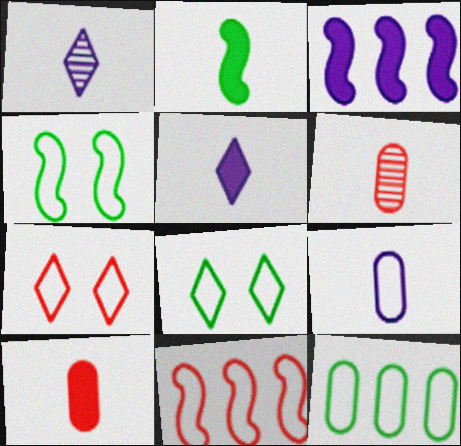[[2, 5, 10], 
[3, 6, 8], 
[8, 9, 11]]